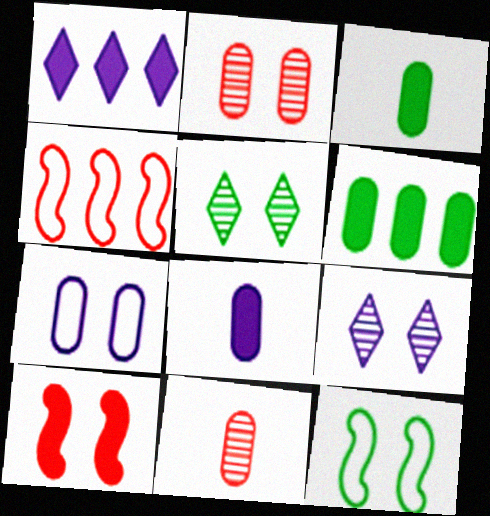[[1, 3, 10], 
[1, 11, 12], 
[3, 4, 9], 
[4, 5, 8], 
[5, 7, 10], 
[6, 7, 11]]